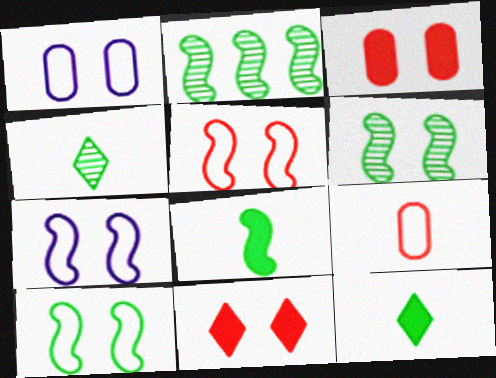[[1, 6, 11], 
[2, 8, 10], 
[5, 7, 10]]